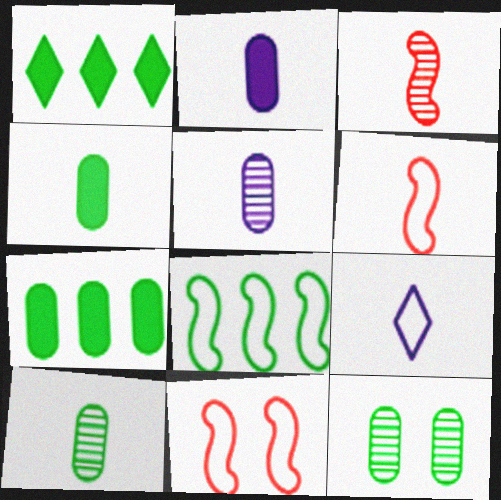[[1, 5, 11], 
[3, 4, 9]]